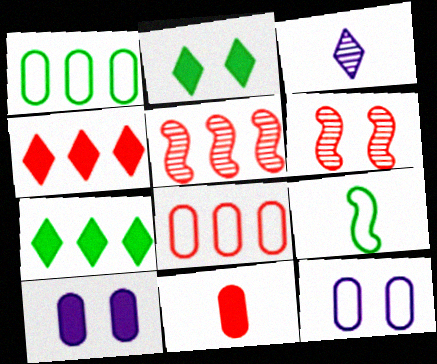[[2, 6, 12], 
[3, 9, 11], 
[4, 5, 8]]